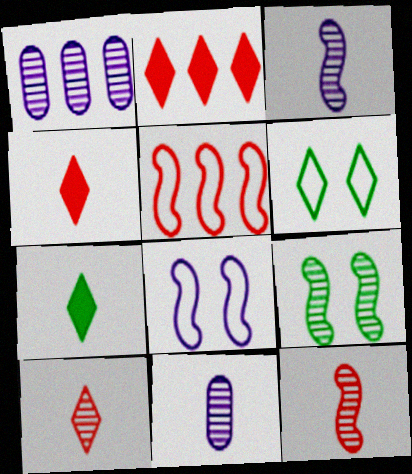[[1, 9, 10]]